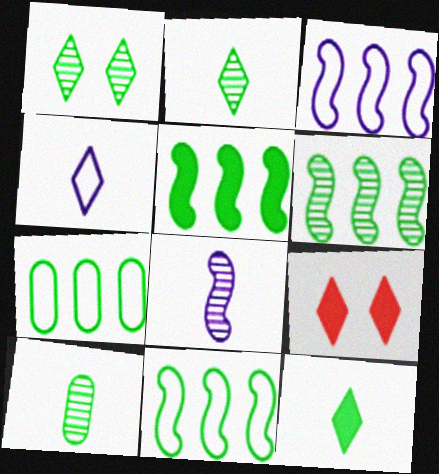[[1, 6, 10], 
[3, 9, 10], 
[5, 6, 11], 
[7, 8, 9]]